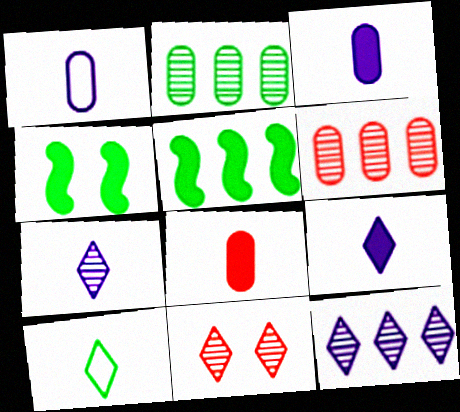[[1, 5, 11], 
[2, 4, 10]]